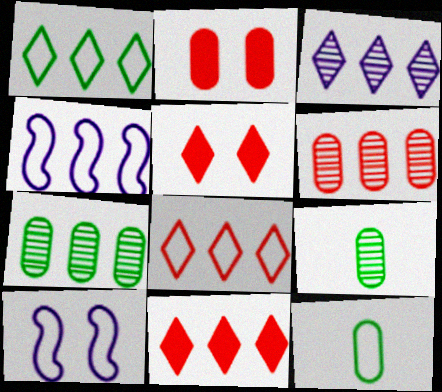[[1, 3, 11], 
[4, 5, 9], 
[4, 7, 11], 
[8, 10, 12], 
[9, 10, 11]]